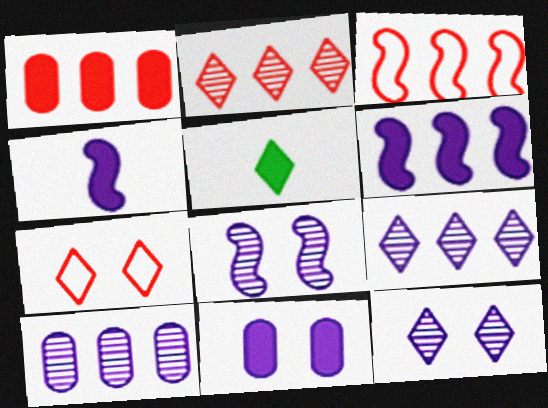[[1, 2, 3], 
[5, 7, 9]]